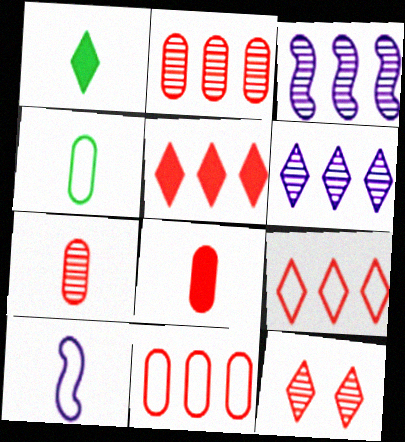[[1, 7, 10]]